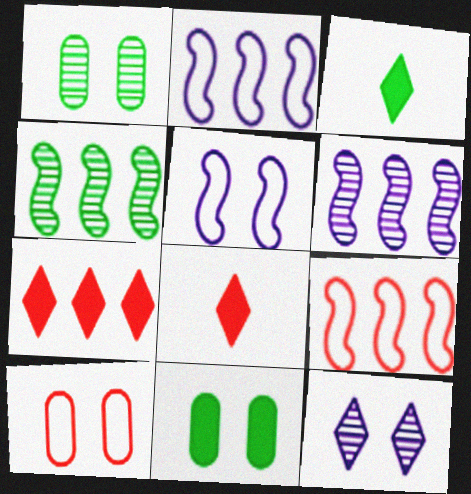[[1, 2, 8], 
[3, 6, 10]]